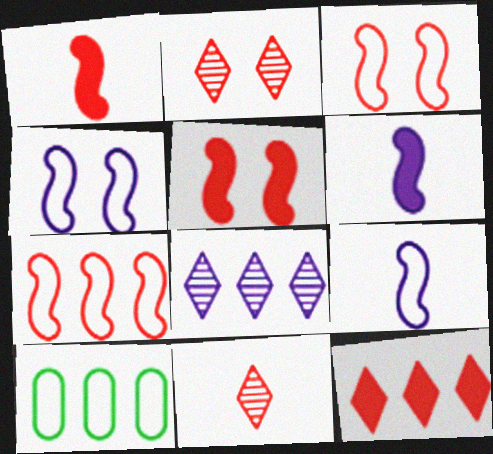[[2, 6, 10]]